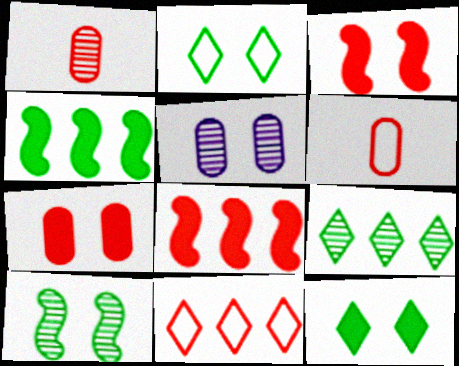[[1, 3, 11], 
[2, 3, 5]]